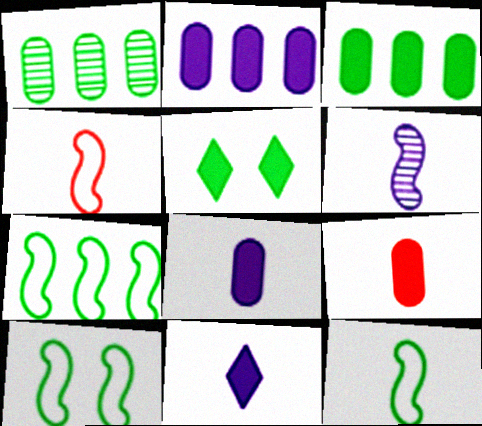[[1, 5, 12], 
[7, 10, 12]]